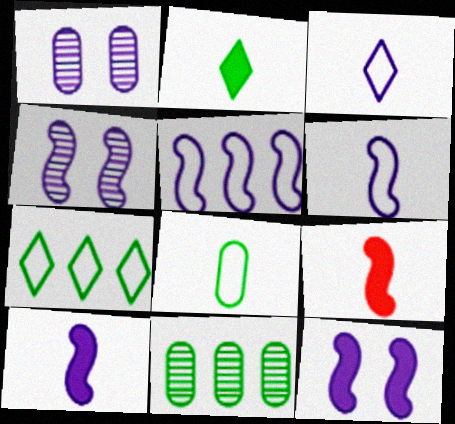[[1, 7, 9], 
[4, 5, 10]]